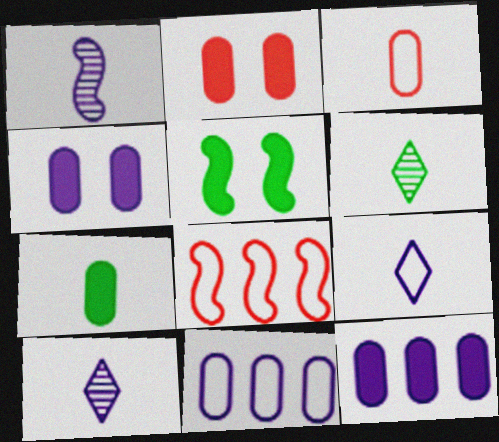[[1, 5, 8], 
[2, 7, 12], 
[4, 6, 8]]